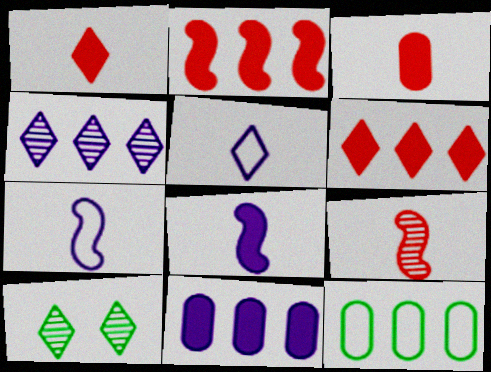[[2, 4, 12], 
[5, 6, 10]]